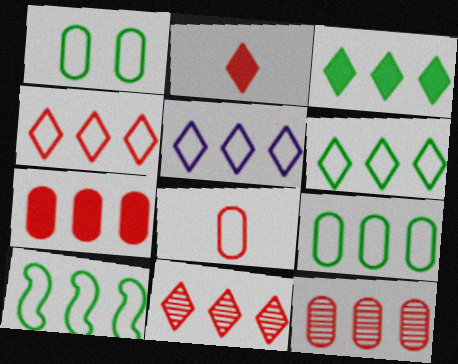[[3, 5, 11], 
[4, 5, 6], 
[6, 9, 10]]